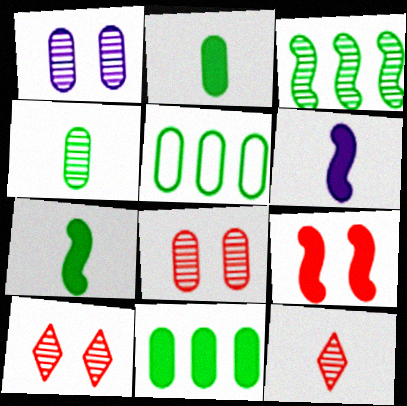[[1, 3, 12], 
[5, 6, 10]]